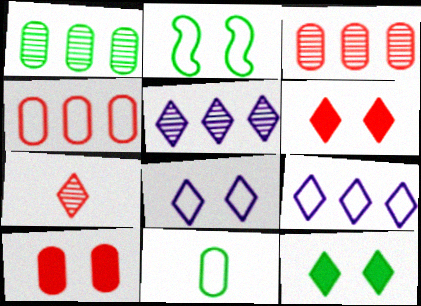[[7, 9, 12]]